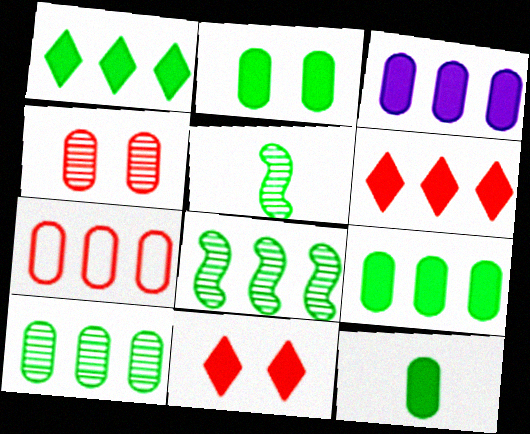[[2, 9, 12], 
[3, 7, 10]]